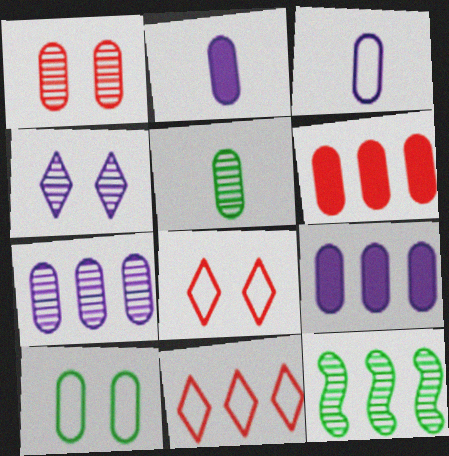[[1, 5, 7], 
[2, 8, 12], 
[9, 11, 12]]